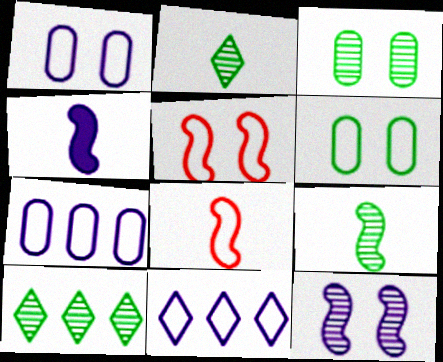[[3, 9, 10], 
[4, 8, 9], 
[6, 8, 11]]